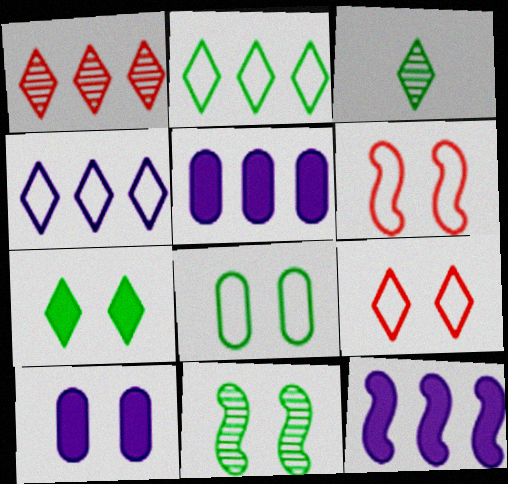[[2, 3, 7], 
[3, 5, 6], 
[7, 8, 11], 
[9, 10, 11]]